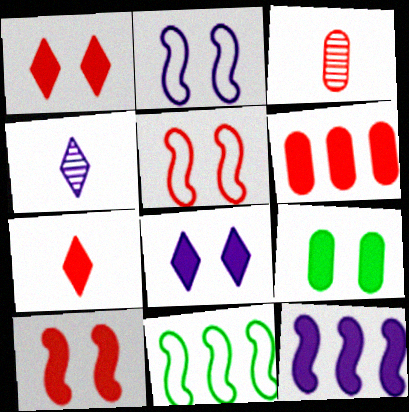[[3, 8, 11], 
[6, 7, 10], 
[7, 9, 12], 
[8, 9, 10]]